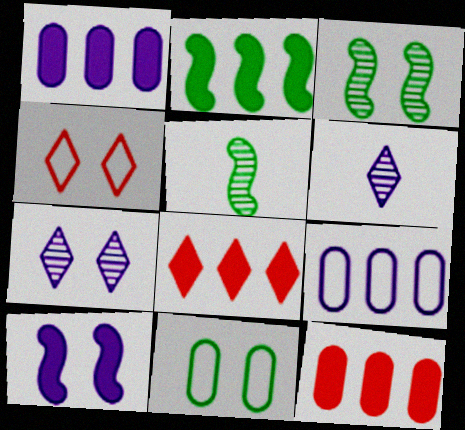[[1, 2, 8], 
[1, 4, 5], 
[6, 9, 10]]